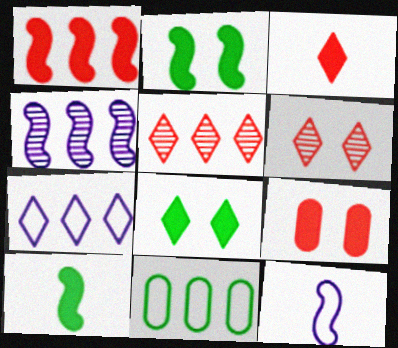[[1, 3, 9]]